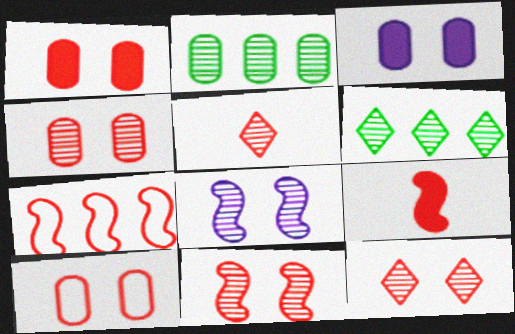[[1, 4, 10], 
[1, 5, 7], 
[2, 5, 8], 
[4, 11, 12], 
[7, 9, 11]]